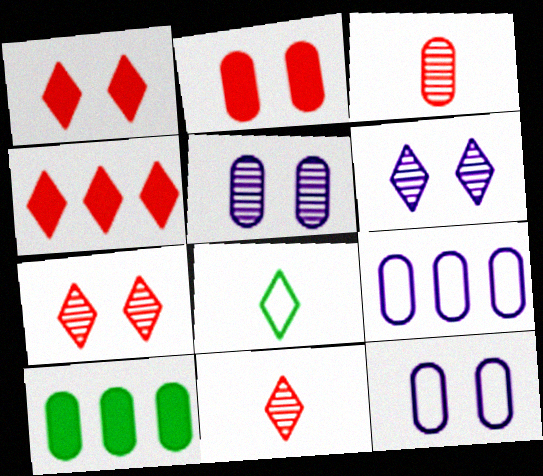[[3, 10, 12], 
[4, 6, 8]]